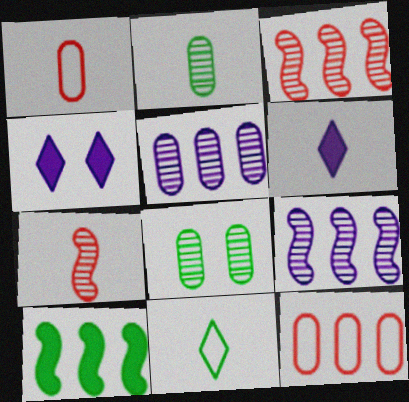[[8, 10, 11]]